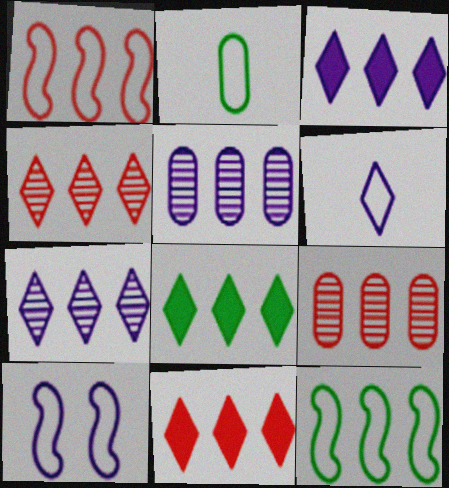[[1, 5, 8], 
[1, 9, 11], 
[3, 8, 11], 
[3, 9, 12], 
[5, 11, 12]]